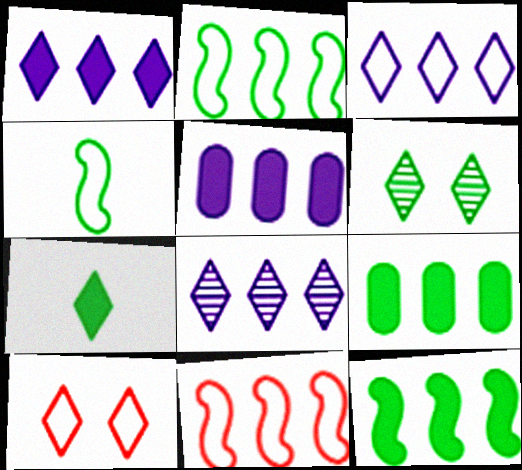[[1, 3, 8], 
[4, 6, 9], 
[7, 8, 10], 
[8, 9, 11]]